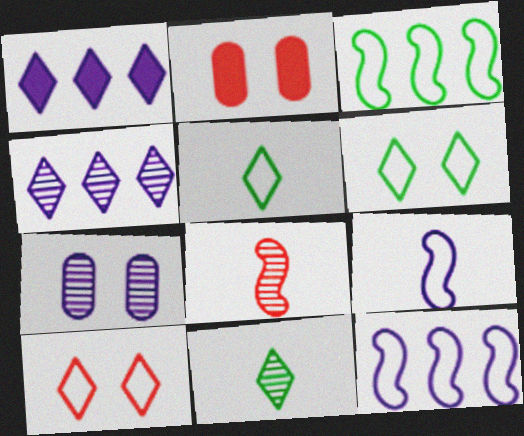[[1, 7, 9], 
[1, 10, 11], 
[2, 11, 12]]